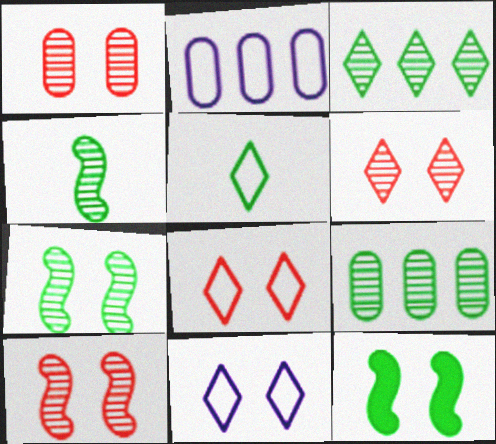[[1, 6, 10], 
[1, 11, 12], 
[5, 9, 12]]